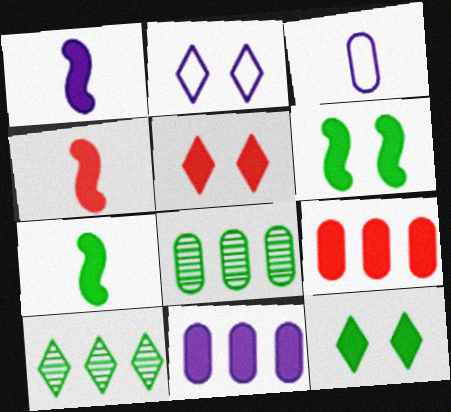[[1, 4, 7], 
[1, 9, 12], 
[2, 4, 8], 
[4, 5, 9], 
[4, 11, 12], 
[5, 7, 11]]